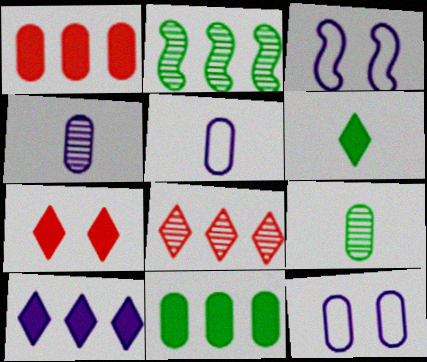[[1, 9, 12], 
[2, 5, 7], 
[3, 4, 10], 
[6, 7, 10]]